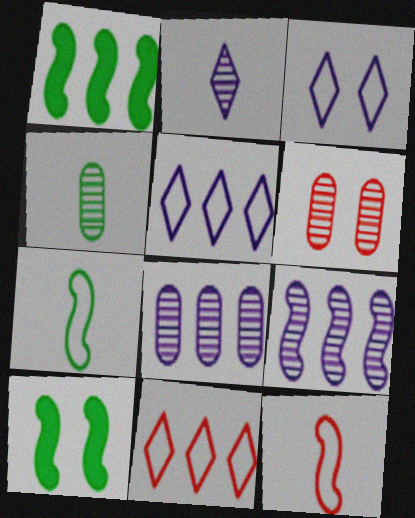[[1, 8, 11], 
[3, 6, 10], 
[4, 6, 8], 
[9, 10, 12]]